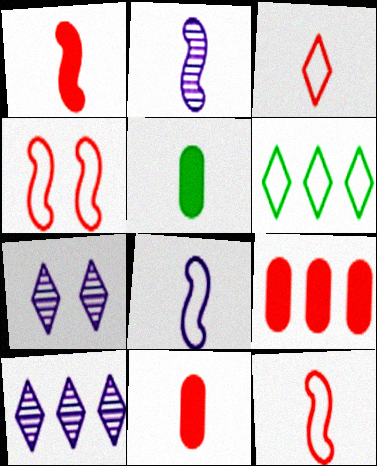[[2, 3, 5], 
[4, 5, 10]]